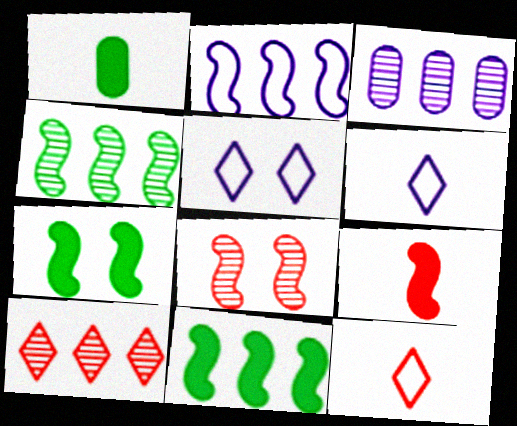[[3, 4, 10], 
[3, 7, 12]]